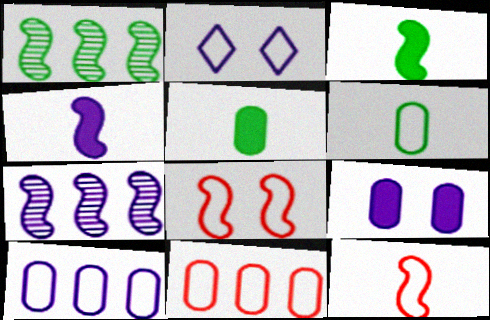[[1, 4, 8], 
[3, 7, 8]]